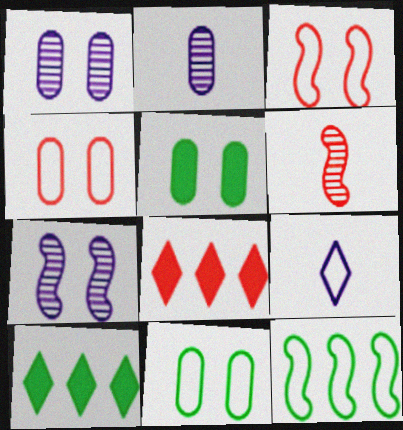[[1, 4, 5], 
[2, 3, 10], 
[4, 6, 8], 
[4, 9, 12]]